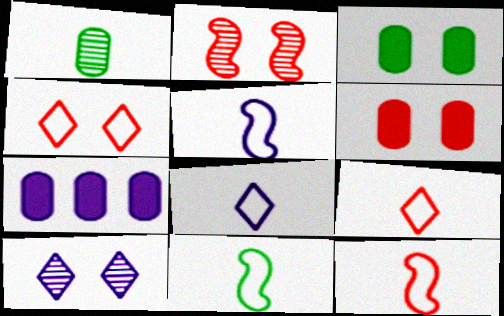[[2, 4, 6], 
[5, 7, 10], 
[5, 11, 12]]